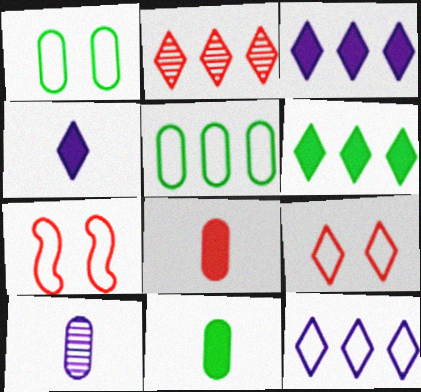[[2, 6, 12], 
[2, 7, 8], 
[6, 7, 10]]